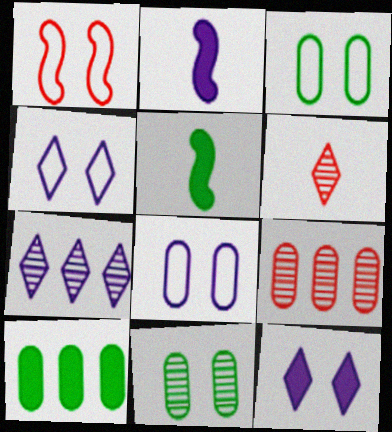[[1, 3, 4], 
[1, 11, 12], 
[2, 7, 8], 
[4, 5, 9]]